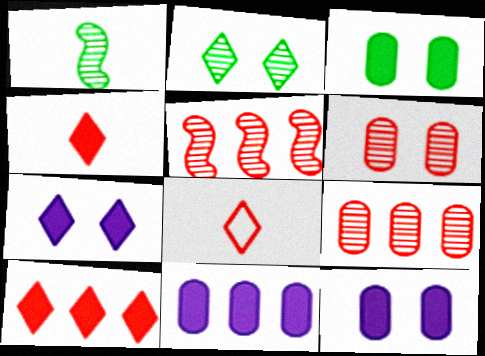[]